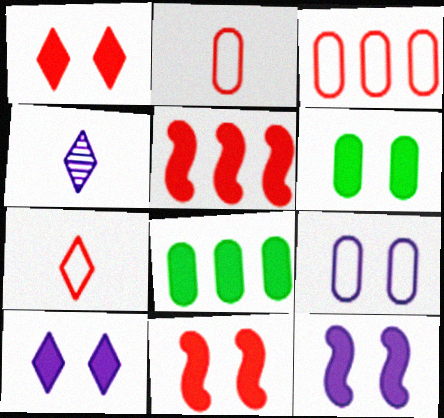[[1, 6, 12], 
[6, 10, 11]]